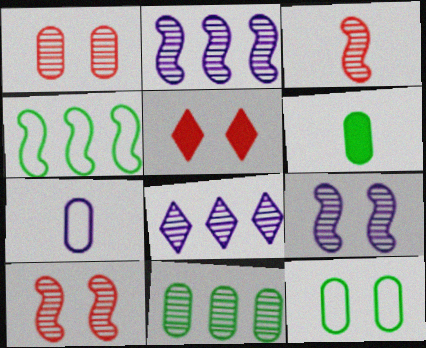[[5, 9, 12], 
[6, 11, 12]]